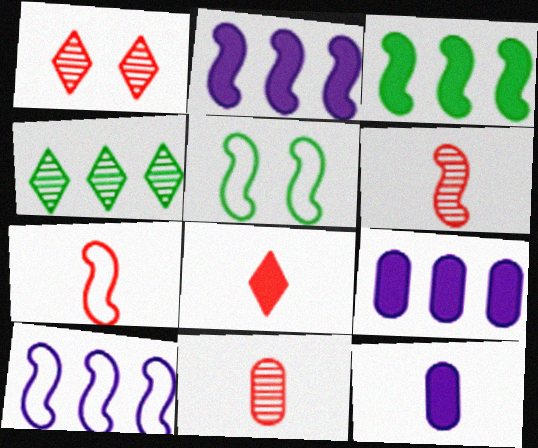[[2, 5, 6], 
[5, 7, 10], 
[7, 8, 11]]